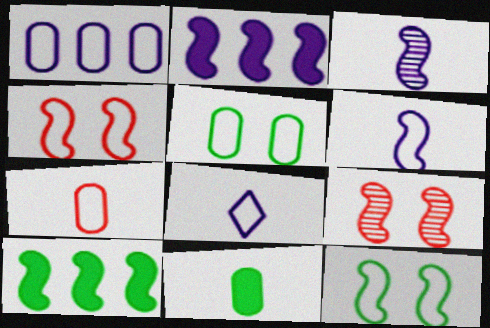[[1, 5, 7], 
[3, 4, 10], 
[6, 9, 10]]